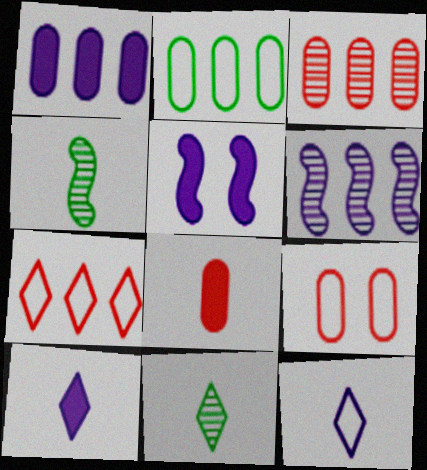[[1, 2, 3], 
[1, 5, 10], 
[3, 8, 9], 
[4, 8, 12]]